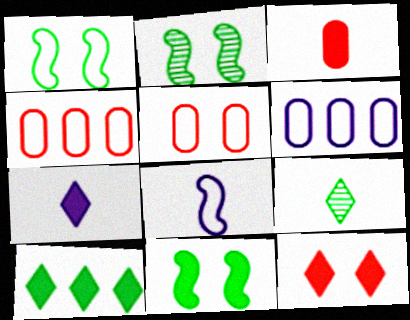[[1, 2, 11], 
[2, 4, 7], 
[3, 8, 9], 
[7, 10, 12]]